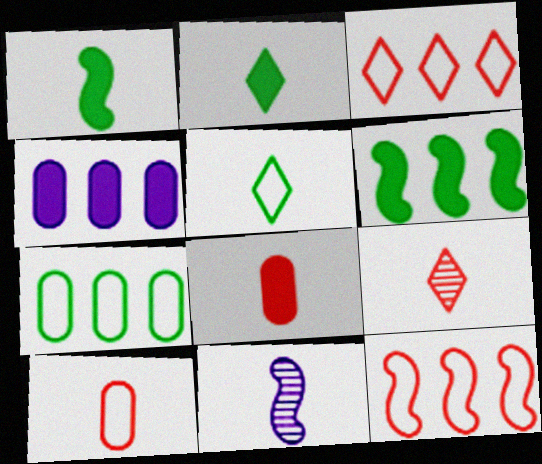[[2, 10, 11], 
[5, 8, 11]]